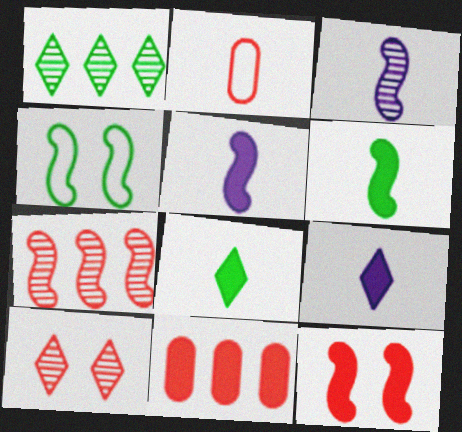[[2, 3, 8], 
[4, 5, 7]]